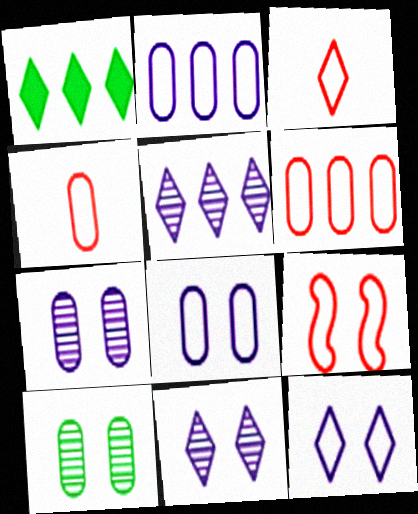[[1, 3, 11], 
[3, 6, 9]]